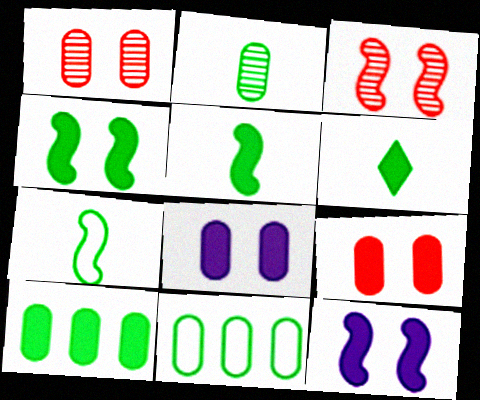[[2, 6, 7], 
[4, 6, 10]]